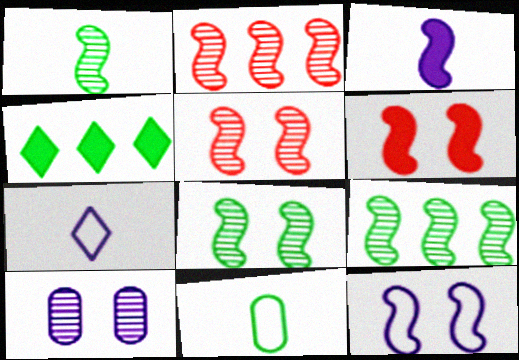[[1, 8, 9], 
[4, 8, 11], 
[6, 8, 12]]